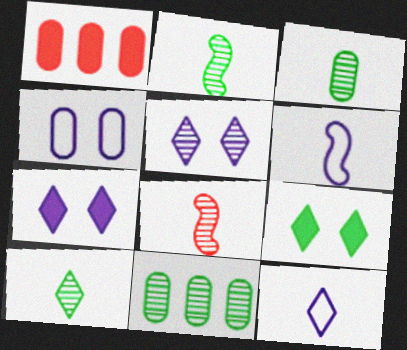[[1, 3, 4], 
[2, 3, 10], 
[5, 8, 11]]